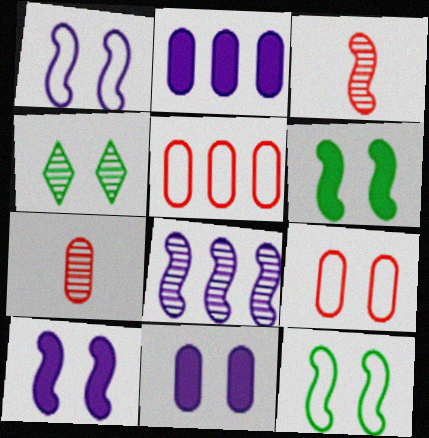[[4, 7, 8], 
[4, 9, 10]]